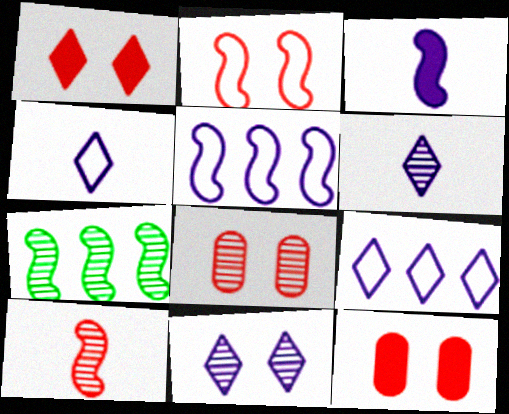[[1, 2, 8], 
[2, 3, 7], 
[4, 7, 12], 
[6, 7, 8]]